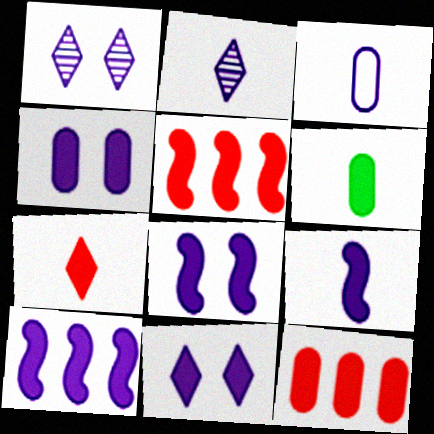[[1, 3, 10], 
[2, 3, 9], 
[4, 6, 12], 
[4, 8, 11], 
[5, 6, 11], 
[6, 7, 9], 
[8, 9, 10]]